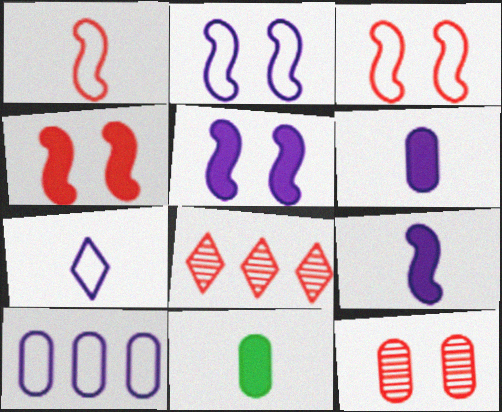[[2, 7, 10], 
[2, 8, 11], 
[10, 11, 12]]